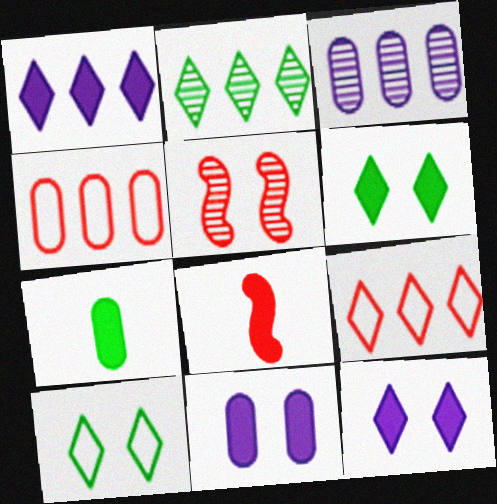[[1, 2, 9], 
[3, 8, 10], 
[5, 10, 11]]